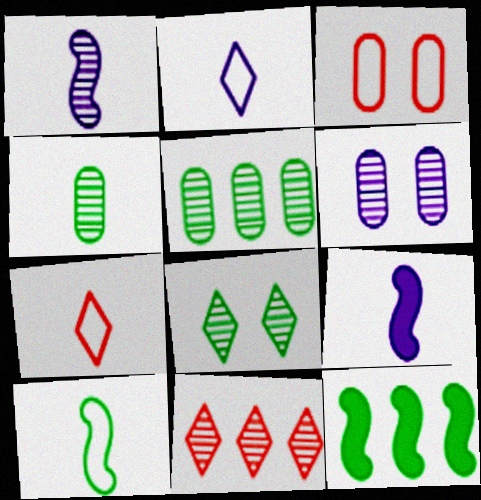[[4, 7, 9], 
[6, 7, 12]]